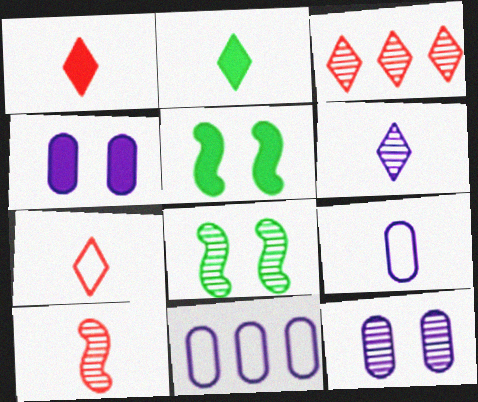[[1, 8, 11], 
[2, 6, 7], 
[2, 9, 10], 
[3, 5, 9]]